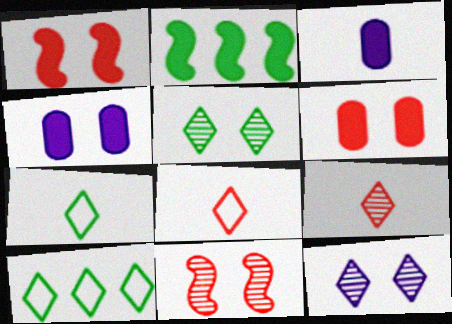[[3, 10, 11]]